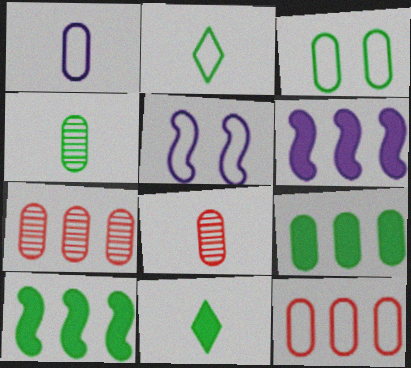[[1, 3, 12], 
[2, 5, 12], 
[3, 4, 9], 
[5, 7, 11]]